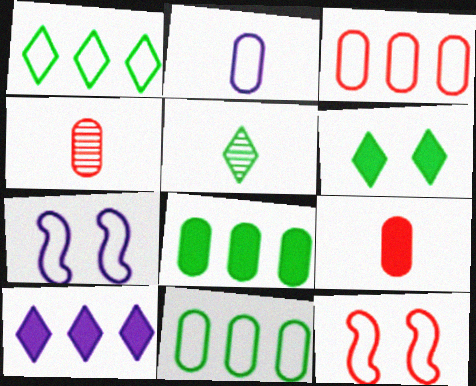[[1, 2, 12], 
[1, 5, 6]]